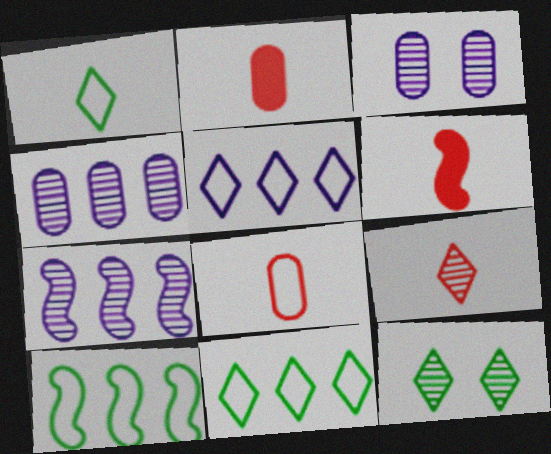[[3, 6, 11], 
[6, 8, 9]]